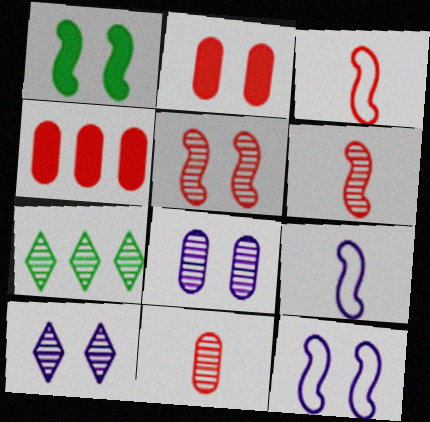[[1, 5, 12], 
[2, 7, 9], 
[6, 7, 8]]